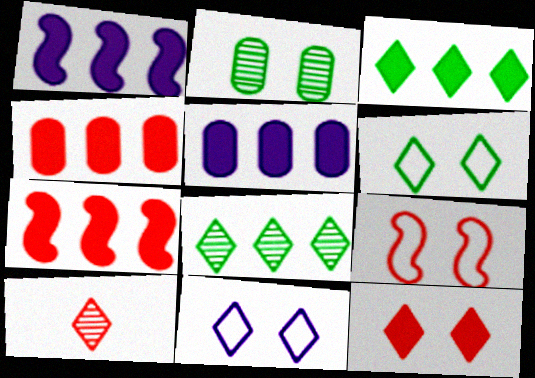[[1, 3, 4], 
[3, 5, 7], 
[3, 10, 11], 
[4, 9, 10]]